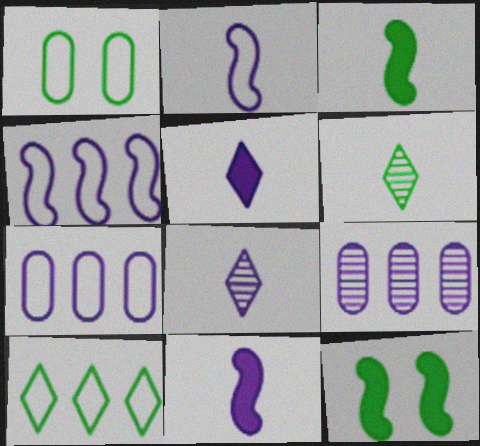[]